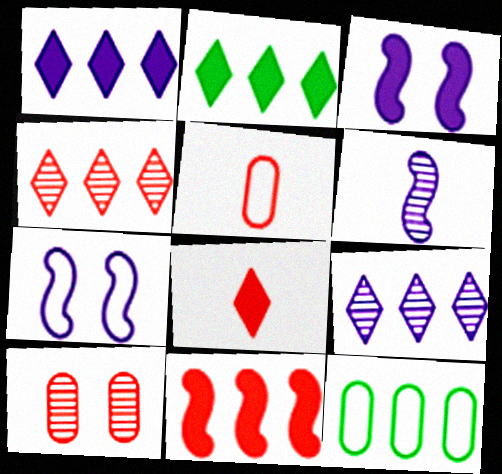[[9, 11, 12]]